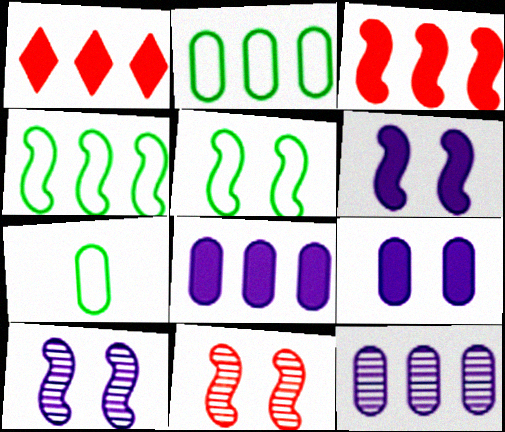[[1, 4, 12], 
[1, 7, 10], 
[5, 6, 11]]